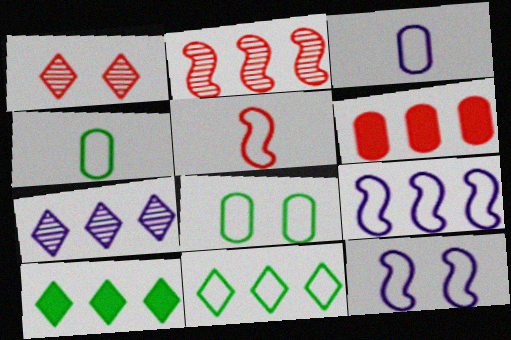[[1, 5, 6]]